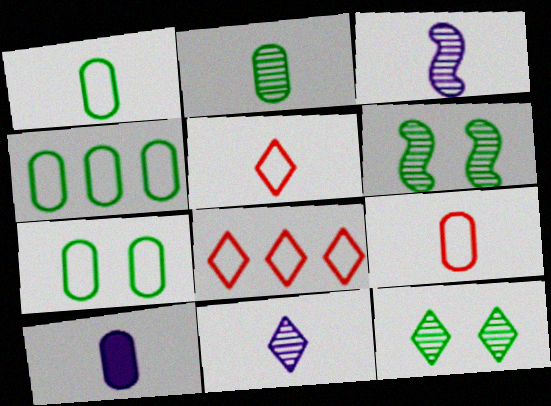[[1, 4, 7], 
[2, 9, 10], 
[6, 8, 10]]